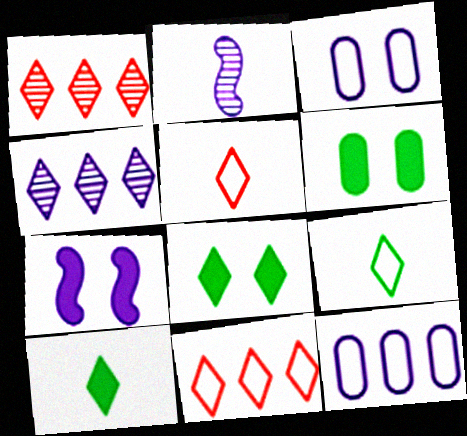[[2, 6, 11], 
[4, 5, 8]]